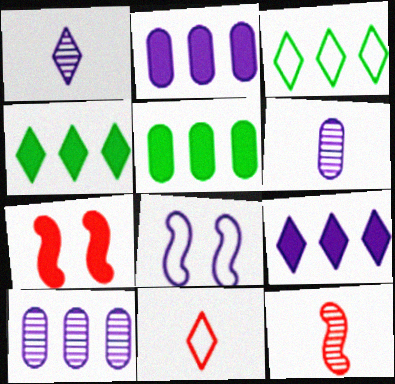[[1, 2, 8], 
[3, 6, 7], 
[6, 8, 9]]